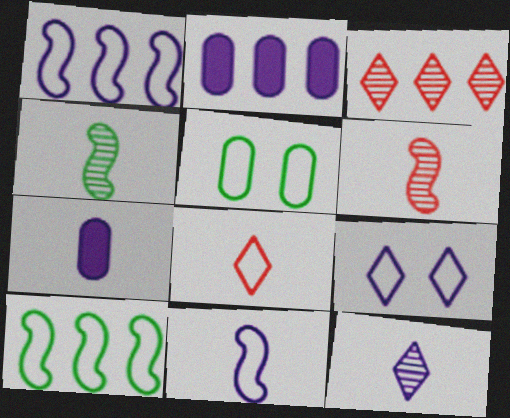[[1, 5, 8], 
[2, 3, 10], 
[4, 7, 8], 
[7, 11, 12]]